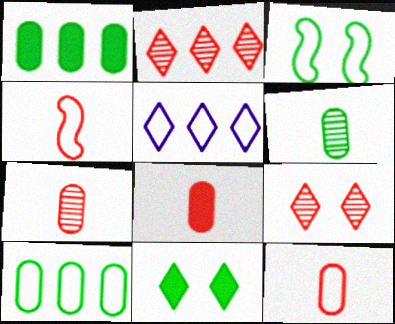[[3, 5, 12], 
[7, 8, 12]]